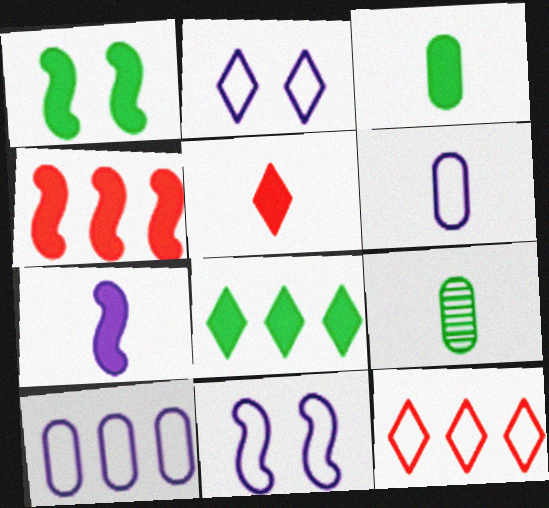[[1, 3, 8], 
[1, 4, 7], 
[2, 4, 9], 
[3, 5, 7]]